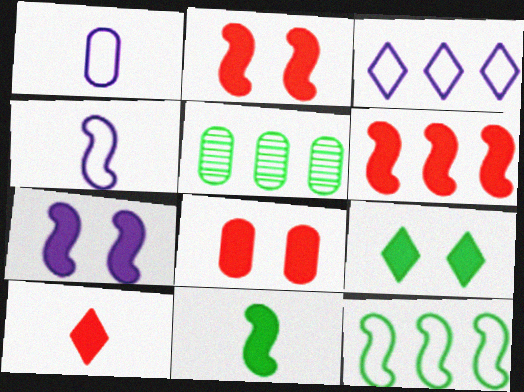[[1, 5, 8], 
[3, 5, 6], 
[6, 7, 11], 
[6, 8, 10], 
[7, 8, 9]]